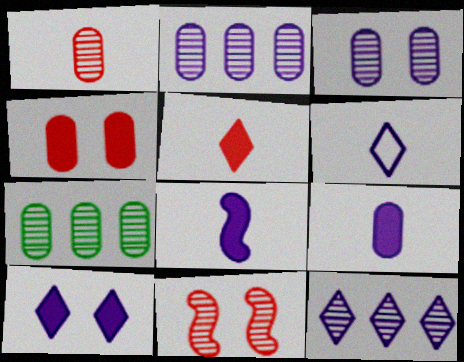[[1, 3, 7], 
[6, 10, 12]]